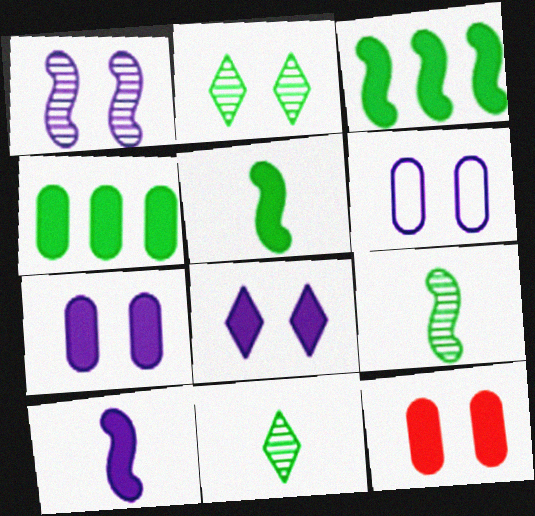[[1, 6, 8]]